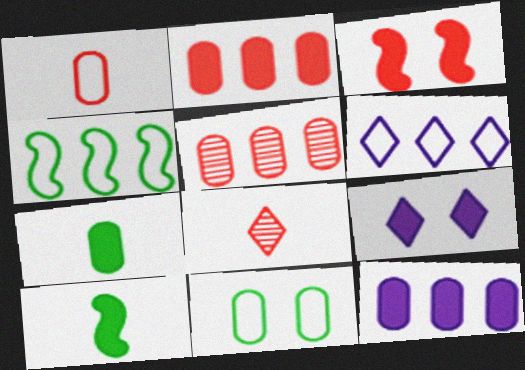[[2, 9, 10]]